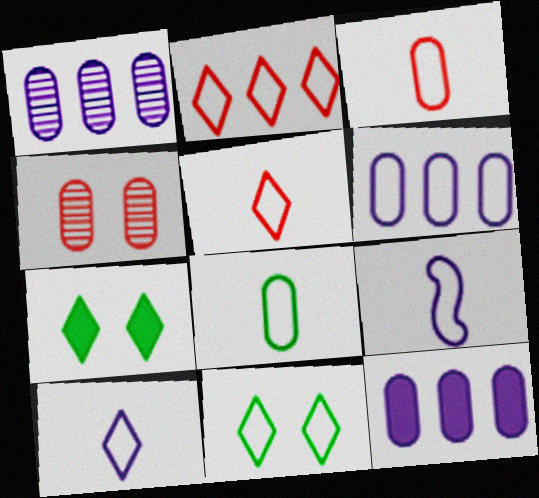[[1, 6, 12], 
[2, 10, 11], 
[4, 8, 12], 
[5, 8, 9]]